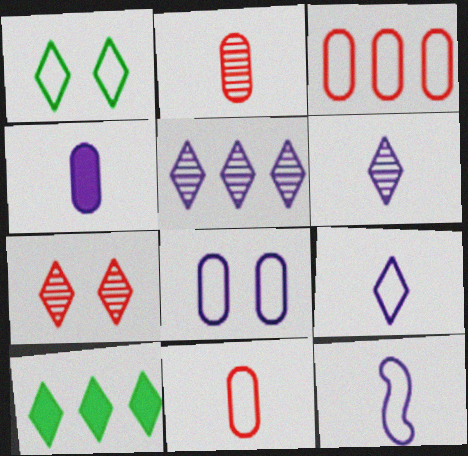[[1, 3, 12], 
[4, 6, 12], 
[7, 9, 10]]